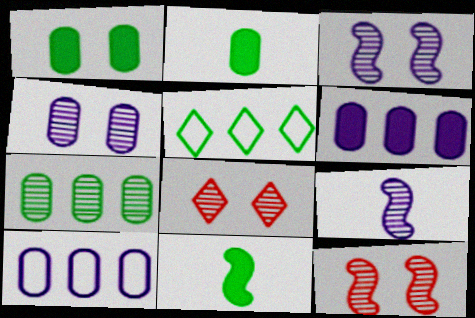[[7, 8, 9], 
[8, 10, 11]]